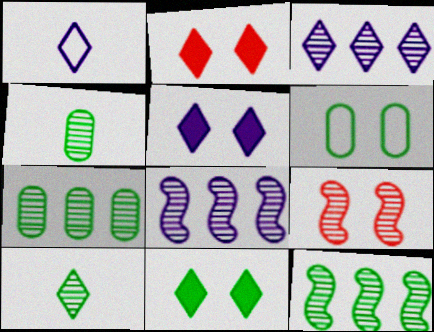[[1, 3, 5], 
[2, 5, 11], 
[3, 4, 9], 
[5, 6, 9]]